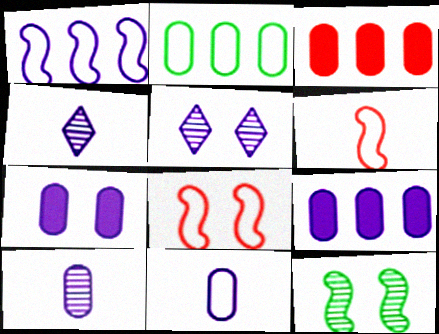[[1, 4, 7]]